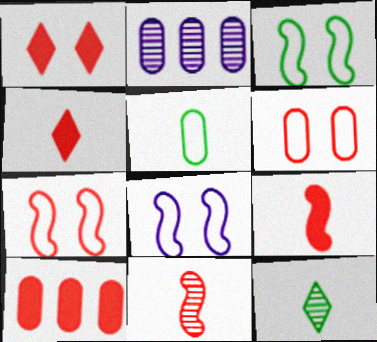[[1, 9, 10], 
[2, 3, 4], 
[3, 7, 8], 
[8, 10, 12]]